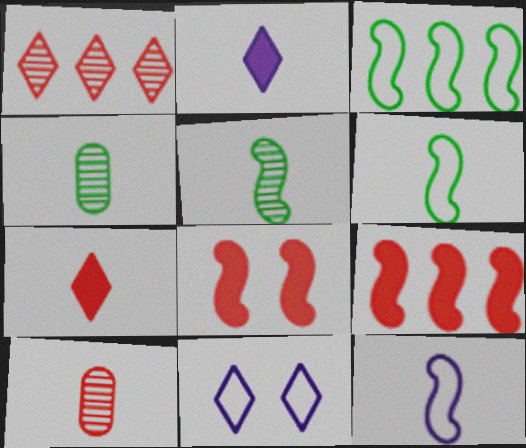[[2, 6, 10], 
[4, 7, 12], 
[4, 9, 11]]